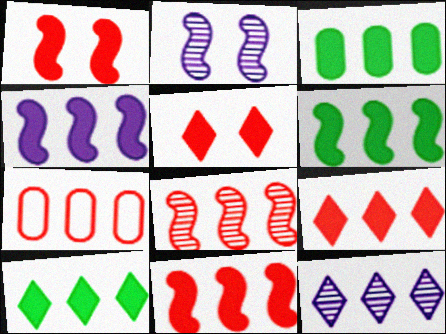[[3, 4, 9], 
[3, 6, 10], 
[4, 6, 11], 
[6, 7, 12], 
[7, 8, 9]]